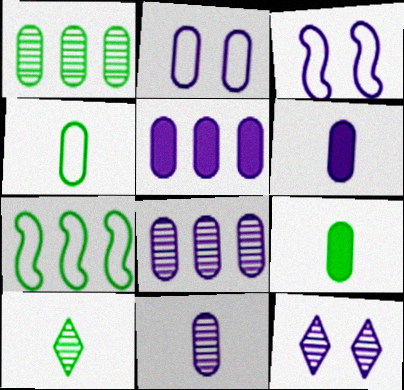[[2, 5, 11], 
[2, 6, 8]]